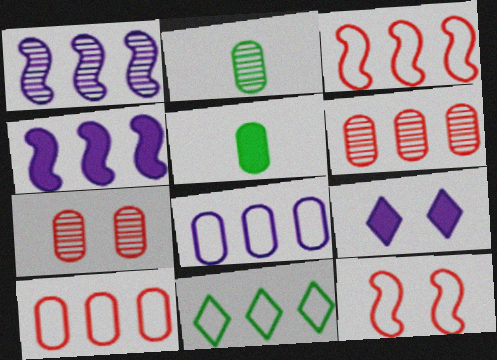[[2, 3, 9], 
[3, 8, 11], 
[4, 6, 11], 
[5, 7, 8]]